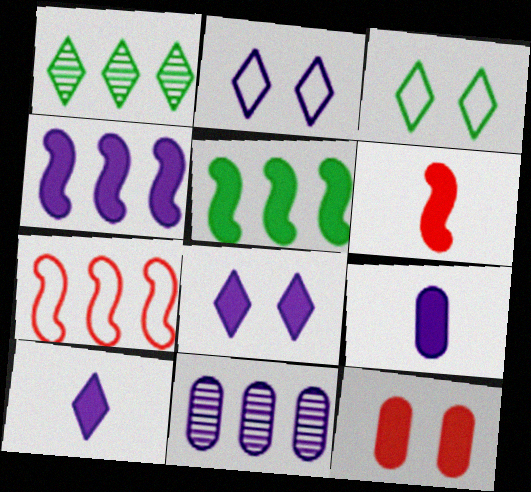[[3, 6, 11], 
[4, 8, 9], 
[5, 10, 12]]